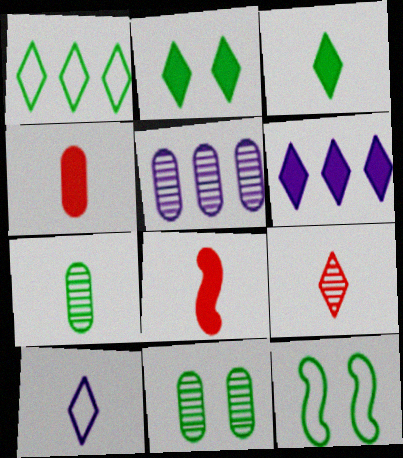[[2, 11, 12], 
[3, 9, 10], 
[7, 8, 10]]